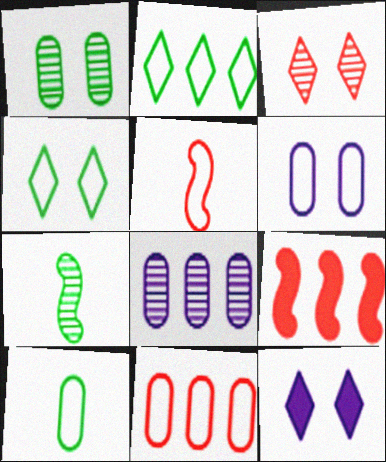[[2, 5, 6], 
[2, 8, 9], 
[3, 4, 12], 
[3, 7, 8], 
[6, 10, 11], 
[7, 11, 12]]